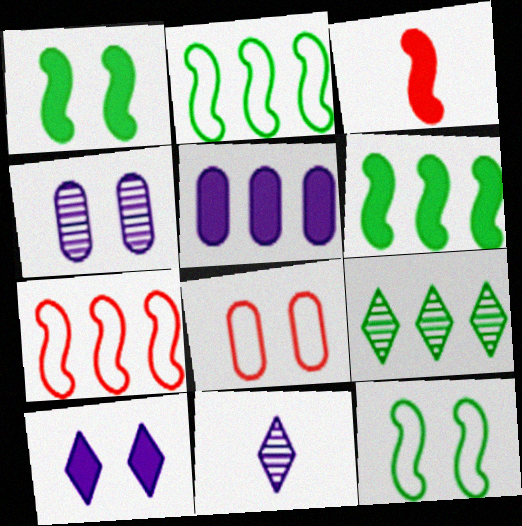[[5, 7, 9], 
[6, 8, 11]]